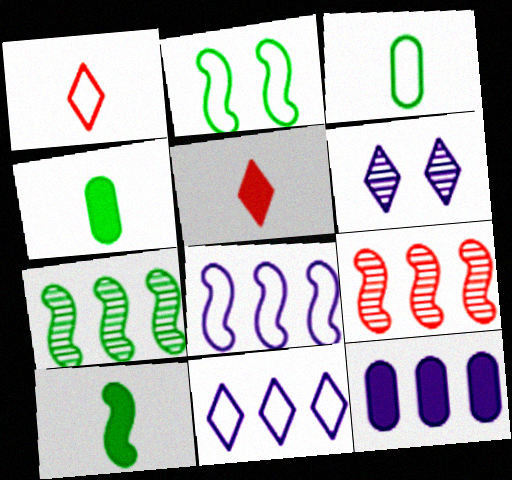[[2, 7, 10]]